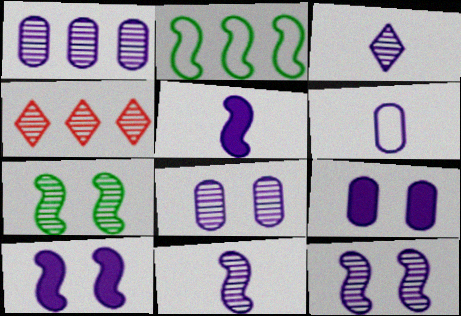[[1, 3, 12], 
[1, 6, 9], 
[3, 5, 6]]